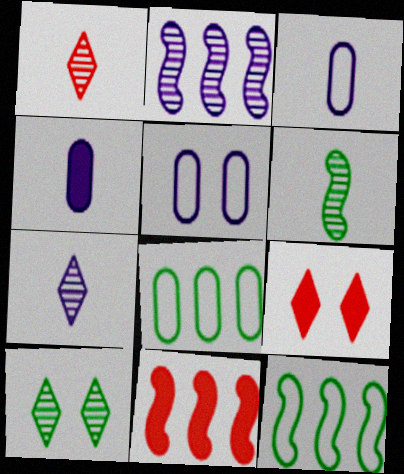[[2, 11, 12], 
[3, 10, 11]]